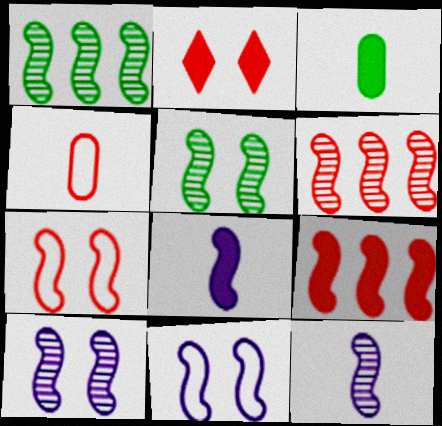[[1, 7, 8], 
[2, 4, 6], 
[5, 6, 12]]